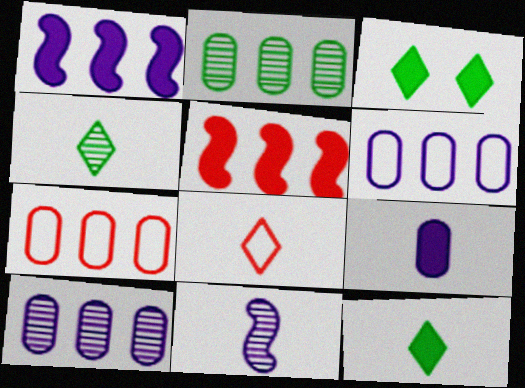[[3, 5, 9], 
[3, 7, 11]]